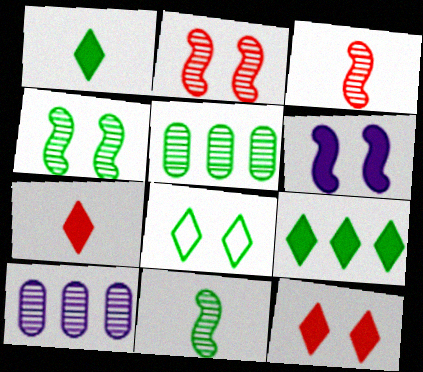[]